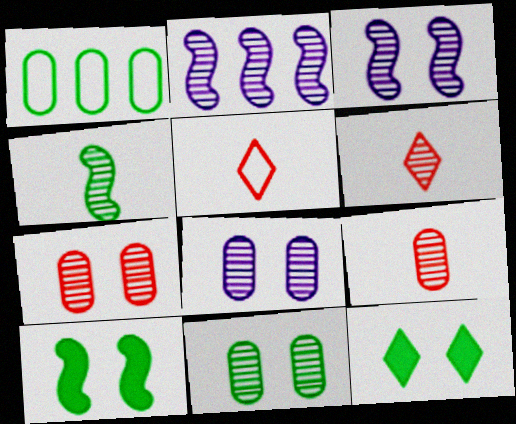[[1, 4, 12], 
[2, 6, 11], 
[7, 8, 11]]